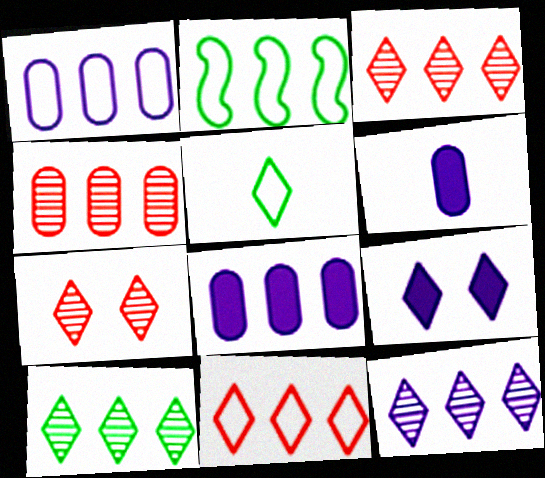[[1, 2, 11], 
[2, 3, 8], 
[2, 6, 7], 
[3, 5, 9], 
[3, 10, 12]]